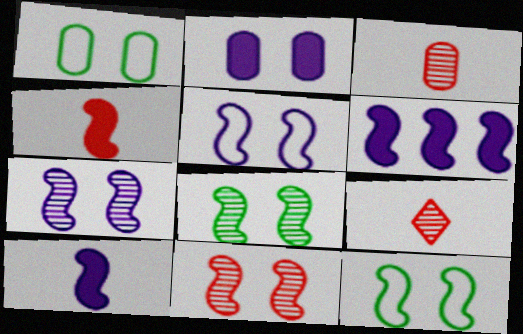[[1, 6, 9], 
[7, 8, 11]]